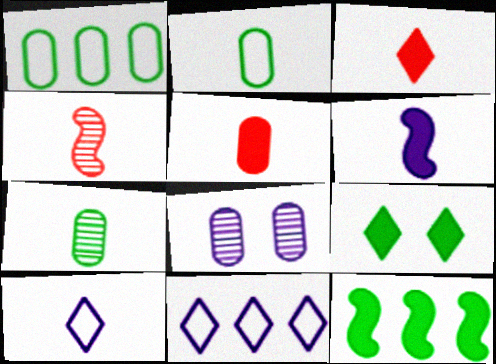[[1, 5, 8], 
[6, 8, 11]]